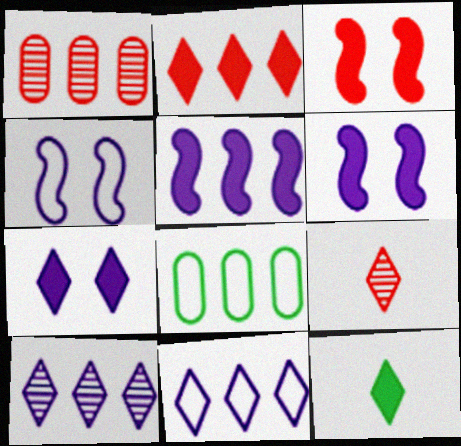[[1, 4, 12], 
[2, 7, 12], 
[6, 8, 9]]